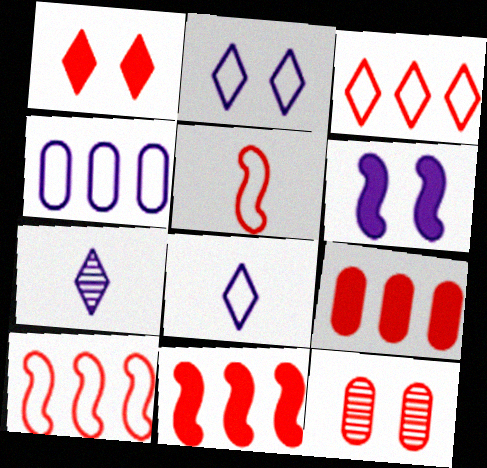[[4, 6, 7]]